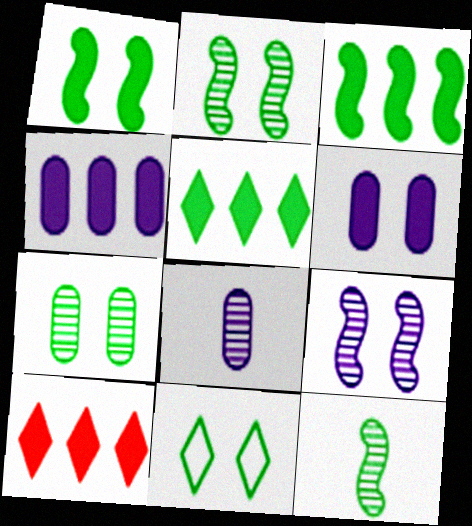[[1, 7, 11], 
[3, 4, 10]]